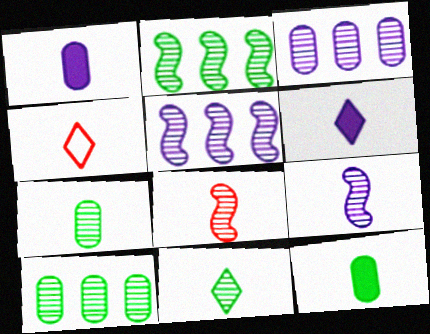[[4, 6, 11], 
[4, 9, 12]]